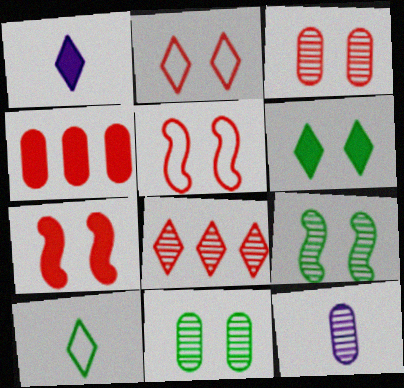[[2, 3, 7], 
[8, 9, 12]]